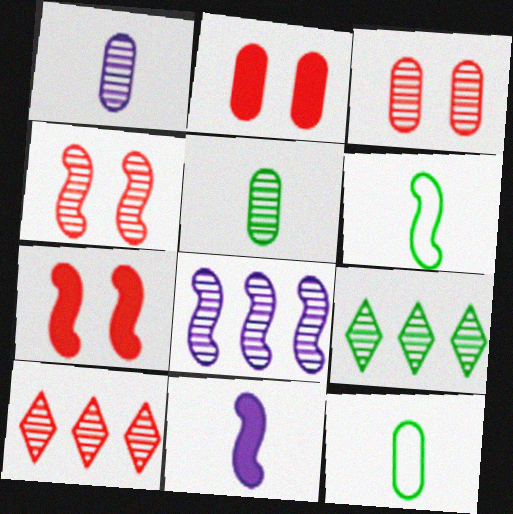[[1, 4, 9], 
[6, 7, 8]]